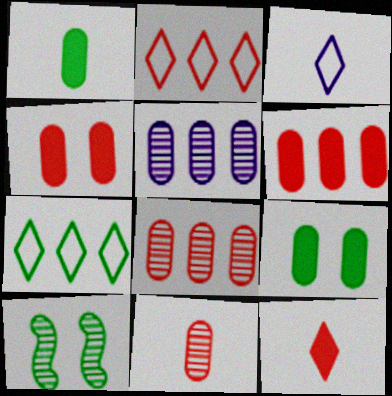[[1, 7, 10], 
[3, 6, 10]]